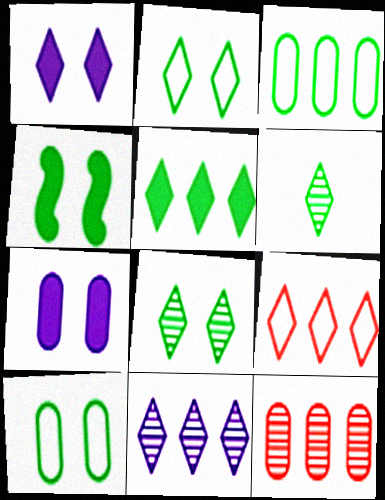[[1, 6, 9], 
[2, 5, 6], 
[3, 4, 6], 
[4, 8, 10], 
[5, 9, 11]]